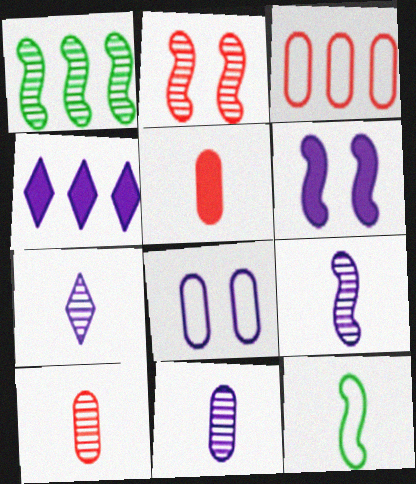[[1, 2, 9], 
[1, 3, 4], 
[4, 8, 9], 
[5, 7, 12], 
[7, 9, 11]]